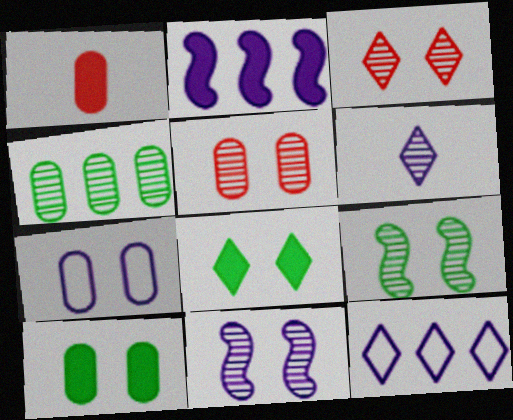[[1, 2, 8], 
[1, 4, 7], 
[1, 9, 12], 
[2, 6, 7], 
[5, 7, 10]]